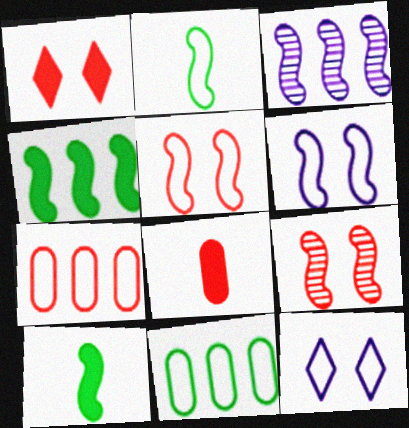[[2, 7, 12], 
[3, 5, 10]]